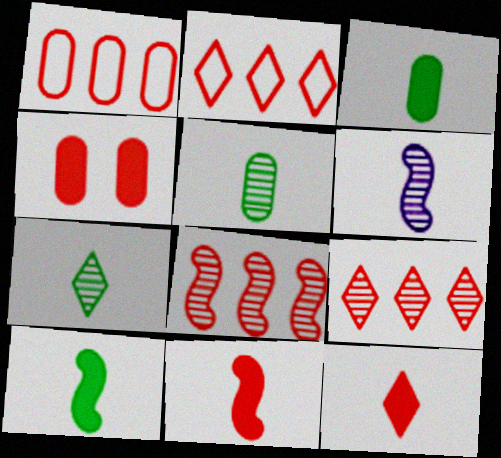[]